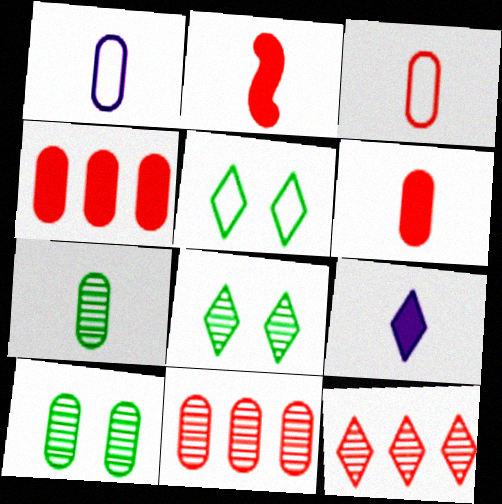[[1, 4, 10], 
[1, 6, 7], 
[5, 9, 12]]